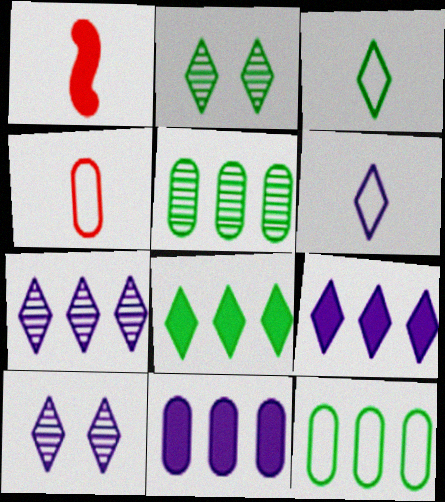[[1, 10, 12], 
[2, 3, 8], 
[6, 9, 10]]